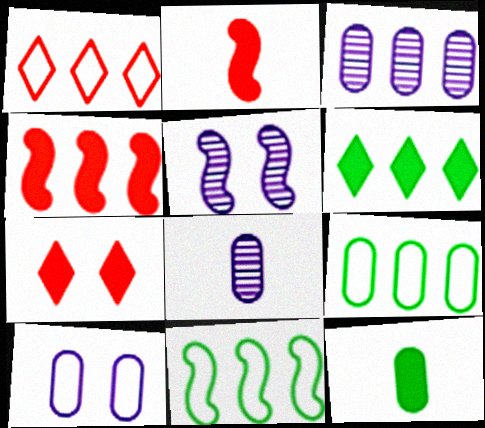[[1, 5, 12], 
[2, 5, 11], 
[7, 8, 11]]